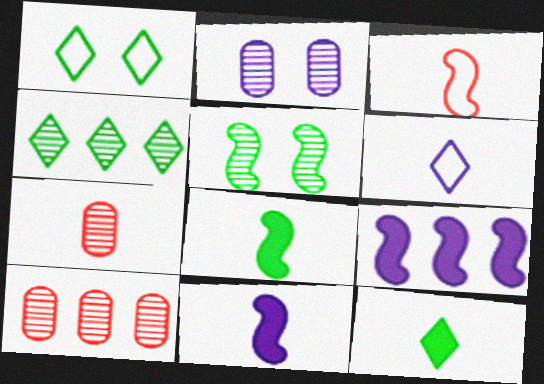[[1, 4, 12], 
[1, 7, 9], 
[1, 10, 11], 
[2, 6, 9], 
[3, 5, 9], 
[6, 7, 8]]